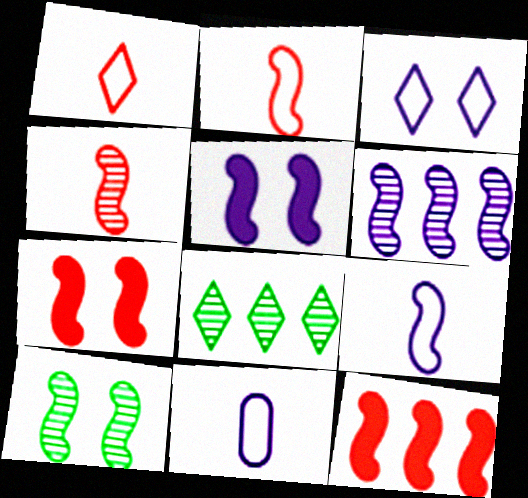[[4, 6, 10], 
[5, 6, 9], 
[7, 8, 11], 
[9, 10, 12]]